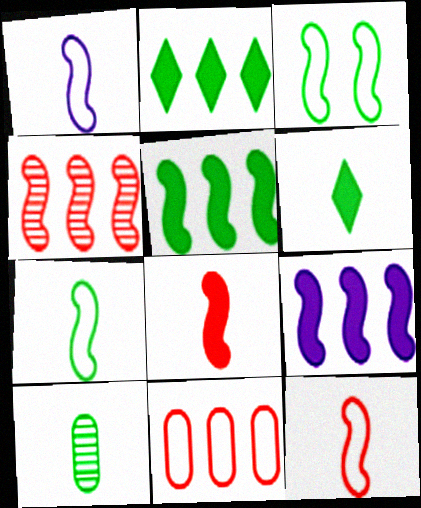[[1, 7, 12], 
[2, 3, 10], 
[6, 7, 10]]